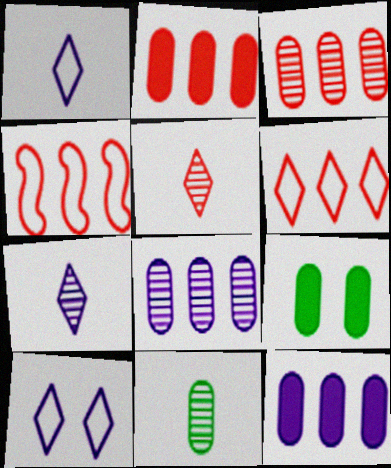[[4, 7, 9]]